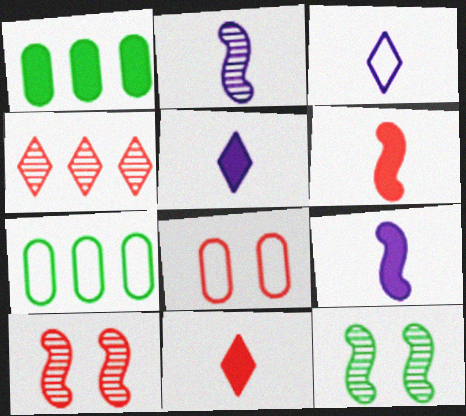[[1, 3, 10], 
[4, 6, 8], 
[5, 7, 10]]